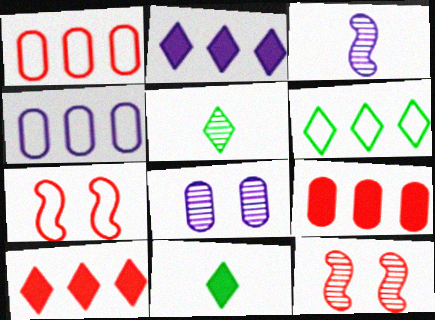[[4, 11, 12]]